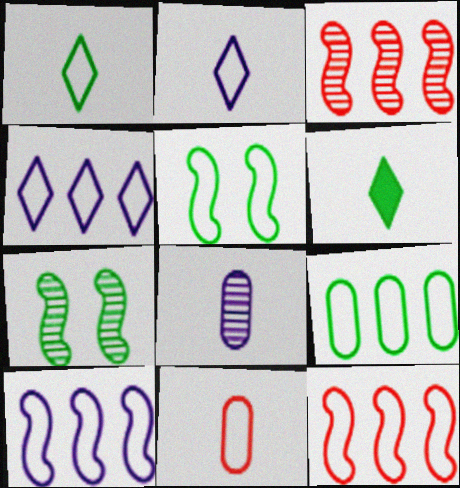[[1, 5, 9], 
[4, 5, 11], 
[4, 9, 12], 
[6, 7, 9]]